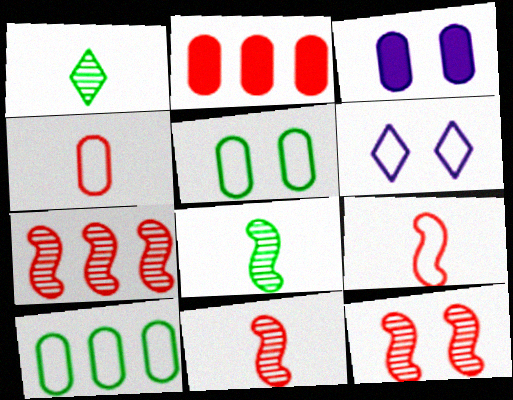[[2, 6, 8], 
[6, 9, 10], 
[7, 11, 12]]